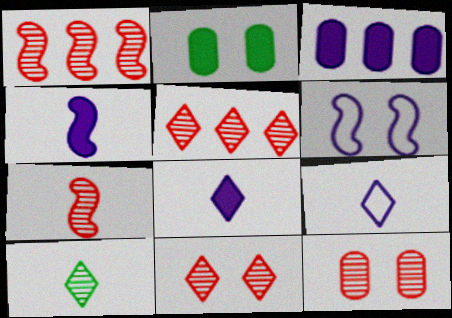[[1, 2, 9], 
[2, 6, 11], 
[5, 7, 12]]